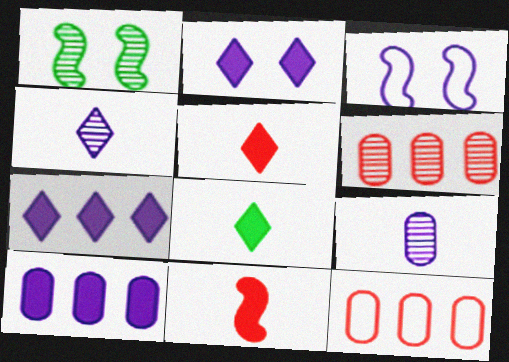[[1, 4, 6], 
[3, 4, 10], 
[3, 6, 8], 
[3, 7, 9]]